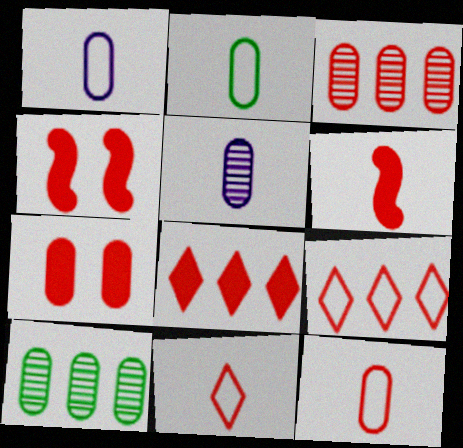[[1, 2, 12], 
[1, 7, 10], 
[3, 4, 11], 
[3, 7, 12], 
[6, 7, 8]]